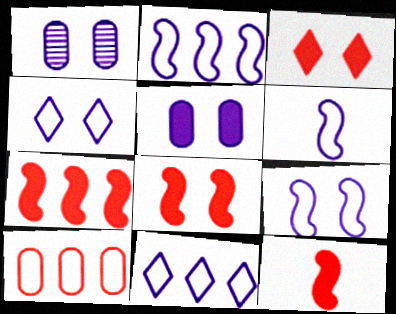[[2, 6, 9], 
[7, 8, 12]]